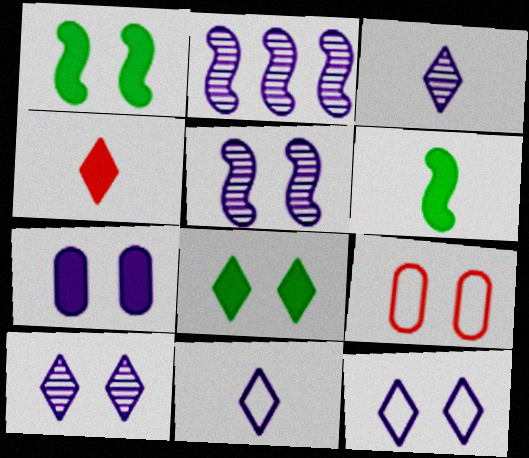[[1, 9, 10], 
[2, 7, 11], 
[5, 7, 12], 
[5, 8, 9]]